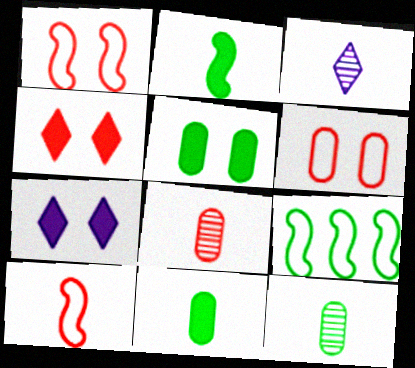[[3, 10, 11], 
[7, 8, 9]]